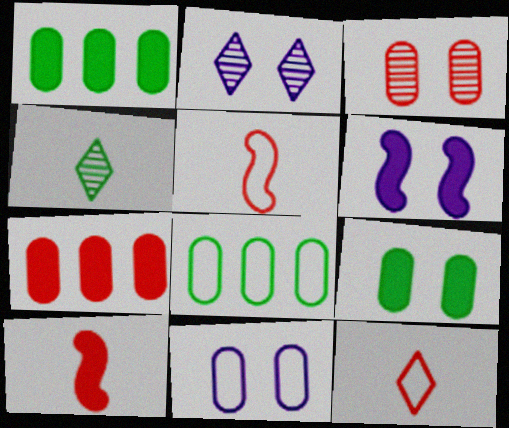[[1, 2, 5], 
[2, 6, 11], 
[2, 8, 10], 
[3, 9, 11]]